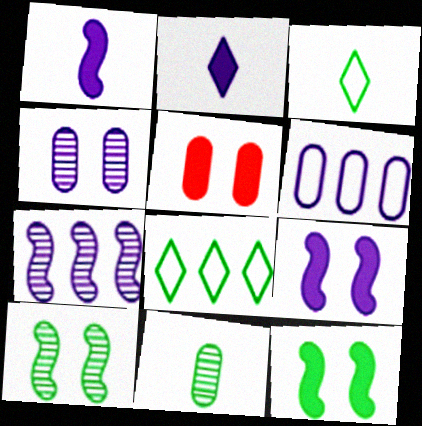[[3, 5, 7], 
[5, 6, 11], 
[8, 11, 12]]